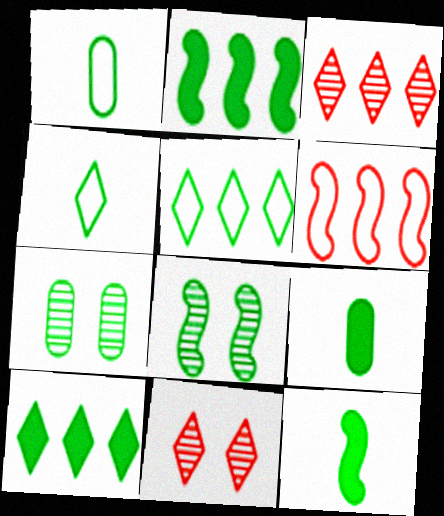[[1, 8, 10], 
[2, 4, 7], 
[5, 7, 12], 
[5, 8, 9]]